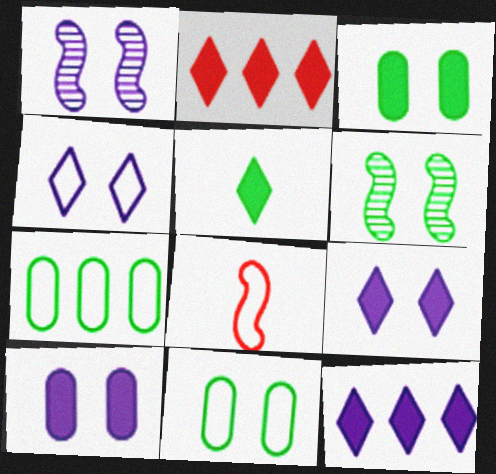[[1, 4, 10], 
[2, 5, 9], 
[4, 7, 8], 
[5, 6, 7]]